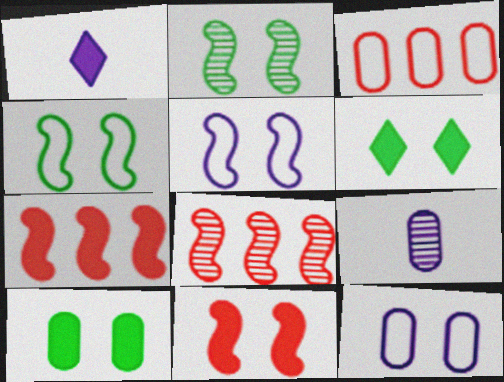[[1, 2, 3], 
[1, 7, 10], 
[2, 5, 11], 
[3, 9, 10]]